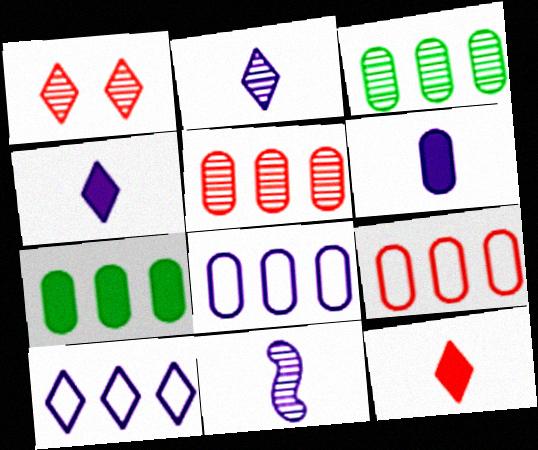[[1, 3, 11], 
[5, 7, 8]]